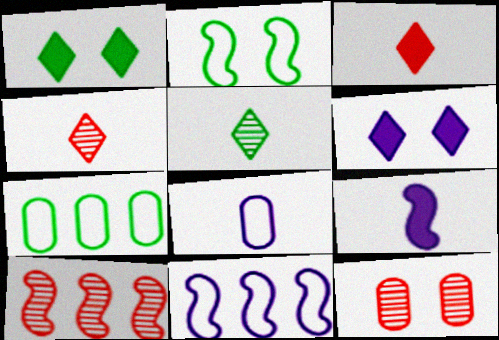[[1, 8, 10], 
[2, 6, 12], 
[2, 9, 10], 
[4, 10, 12]]